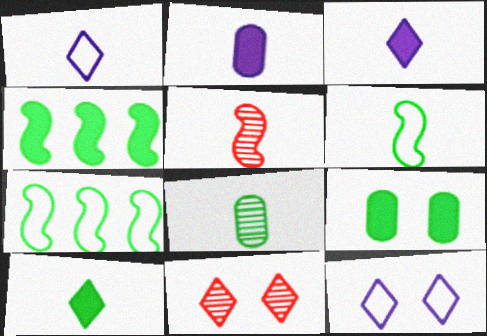[[2, 7, 11], 
[4, 9, 10], 
[6, 8, 10]]